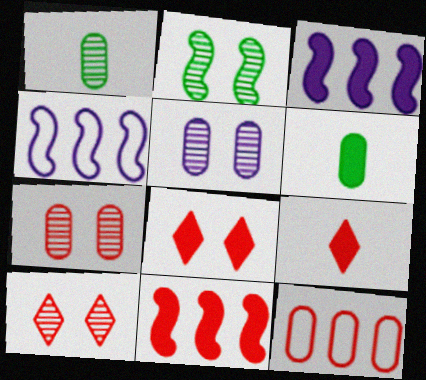[[1, 4, 8], 
[2, 5, 10], 
[3, 6, 8], 
[4, 6, 10], 
[5, 6, 12]]